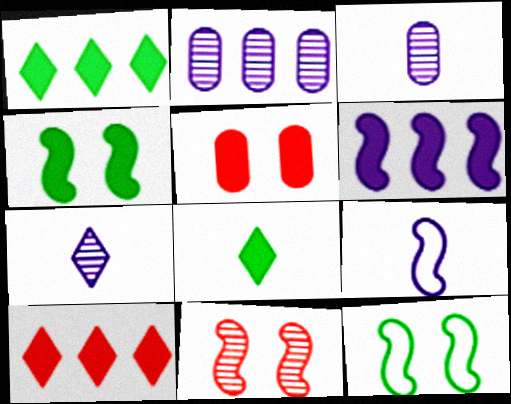[[3, 10, 12], 
[5, 6, 8]]